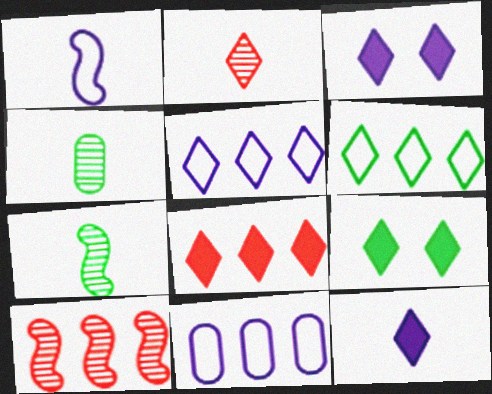[[2, 3, 6], 
[2, 5, 9], 
[8, 9, 12]]